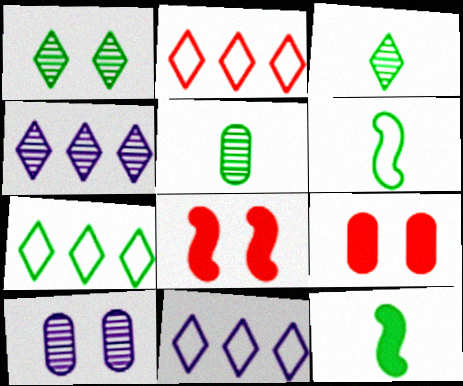[[2, 7, 11], 
[2, 10, 12], 
[4, 6, 9], 
[5, 8, 11]]